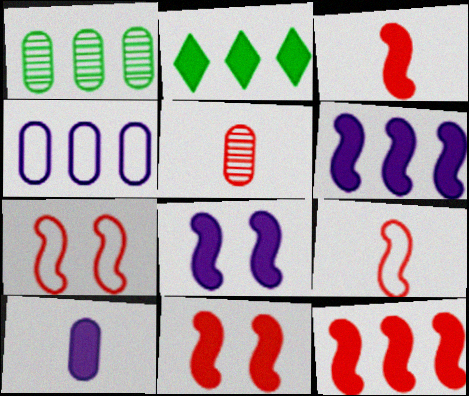[[2, 10, 11], 
[3, 11, 12]]